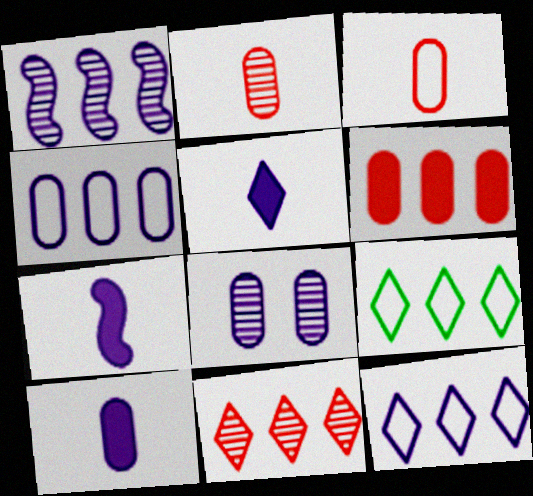[[1, 6, 9], 
[4, 8, 10], 
[5, 7, 10], 
[7, 8, 12]]